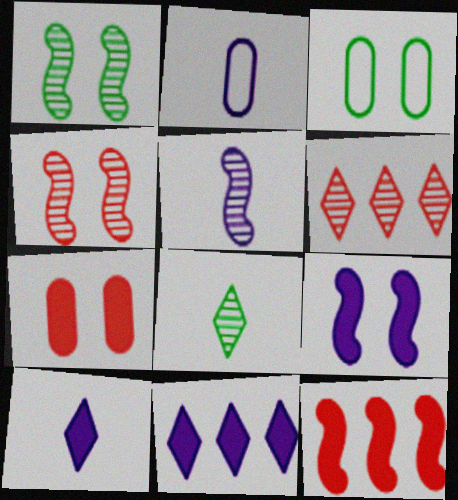[[2, 5, 10]]